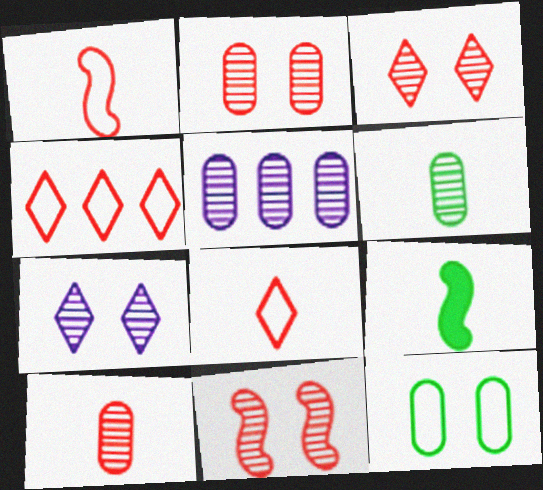[[2, 3, 11], 
[2, 5, 6]]